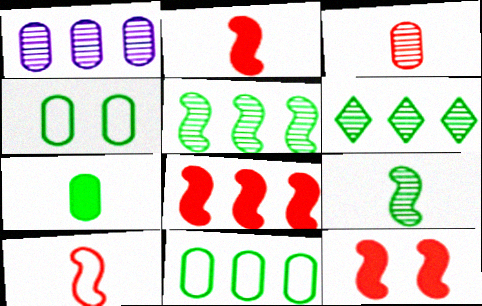[[2, 8, 12]]